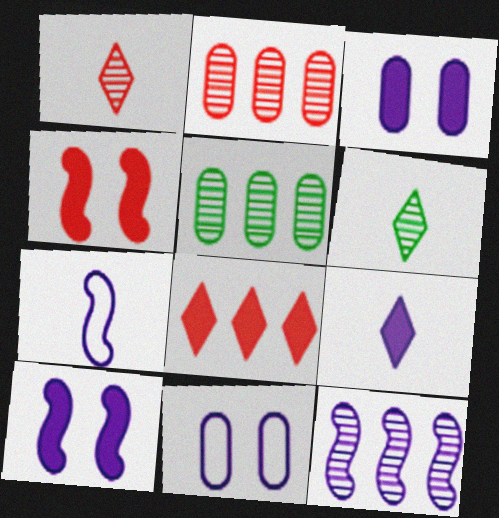[[7, 10, 12], 
[9, 11, 12]]